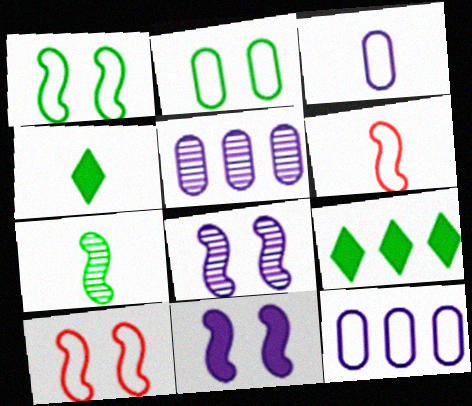[[2, 7, 9], 
[4, 5, 10]]